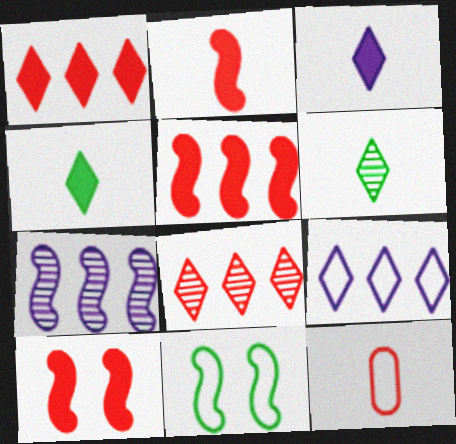[[2, 5, 10], 
[2, 7, 11], 
[8, 10, 12], 
[9, 11, 12]]